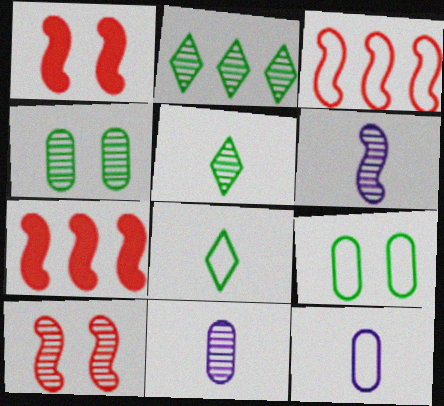[[1, 2, 12], 
[2, 10, 11]]